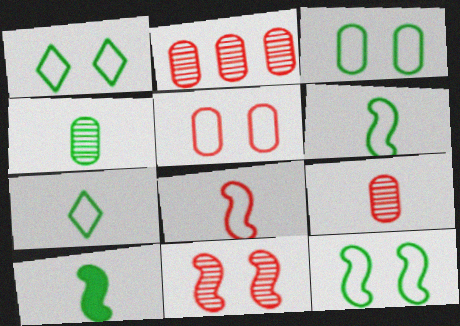[[1, 3, 12], 
[4, 7, 10]]